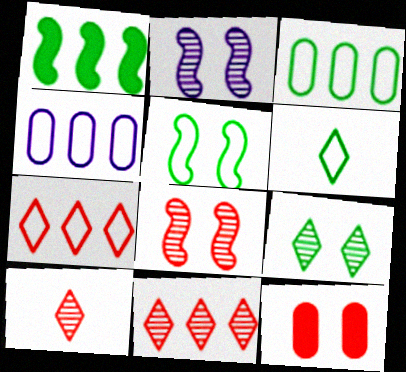[[1, 4, 11], 
[3, 5, 6]]